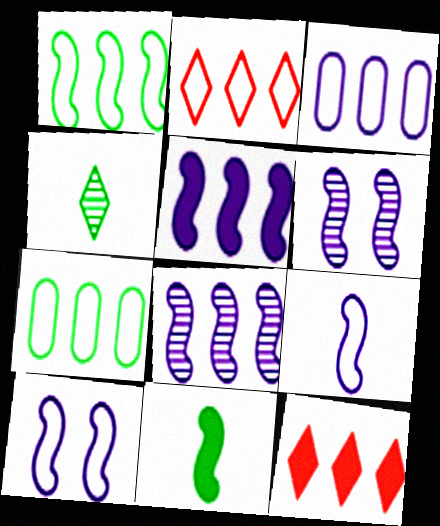[[1, 2, 3], 
[5, 6, 9], 
[7, 8, 12]]